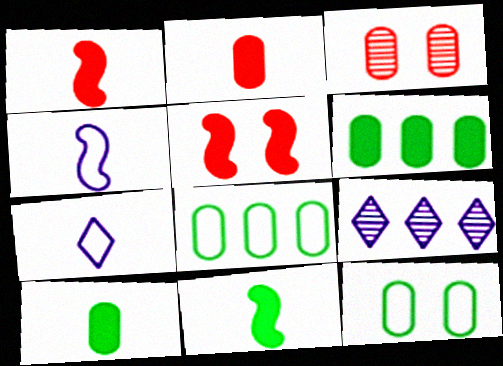[[1, 9, 12]]